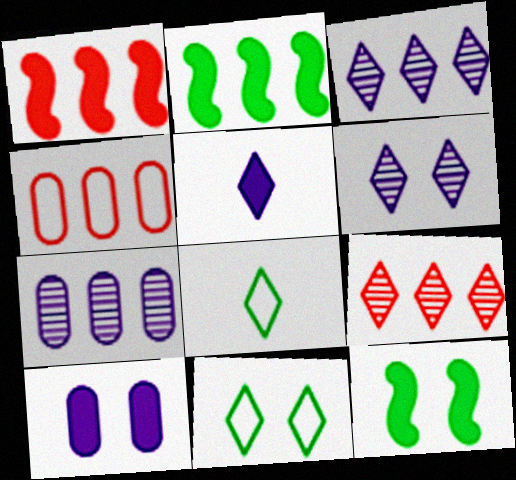[[1, 4, 9], 
[2, 3, 4], 
[5, 9, 11]]